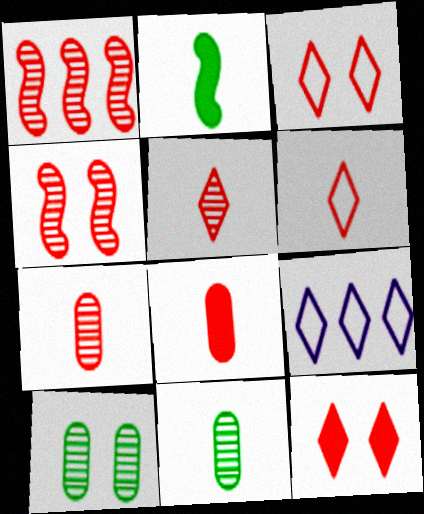[[1, 3, 8]]